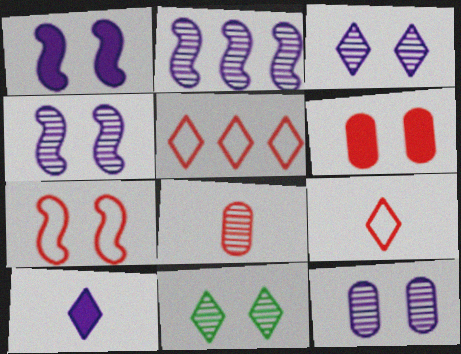[[2, 8, 11], 
[3, 4, 12], 
[5, 10, 11]]